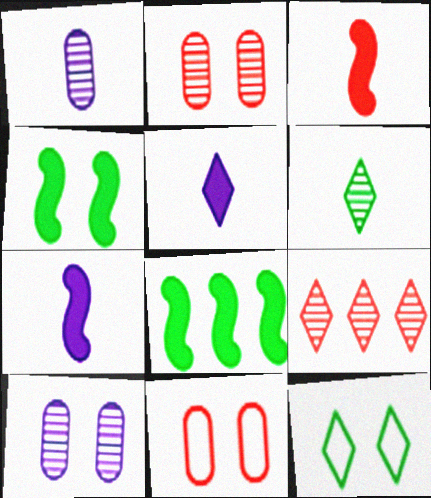[[3, 9, 11], 
[5, 9, 12]]